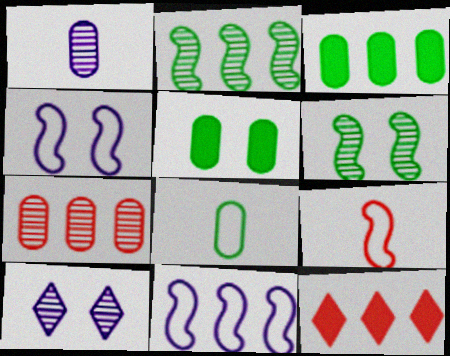[[3, 9, 10]]